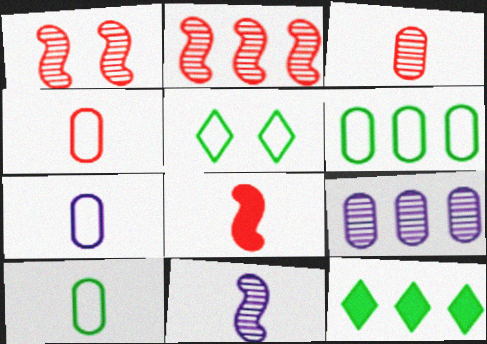[[1, 7, 12], 
[4, 7, 10], 
[5, 8, 9]]